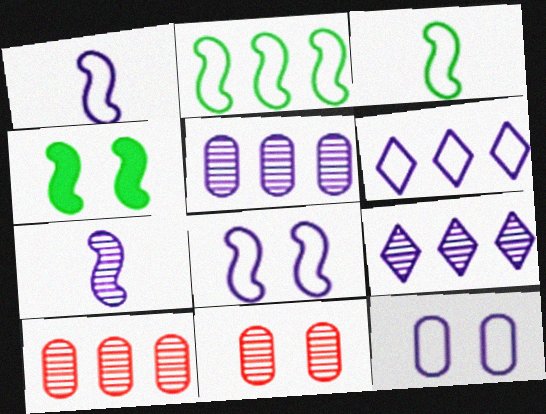[[1, 6, 12]]